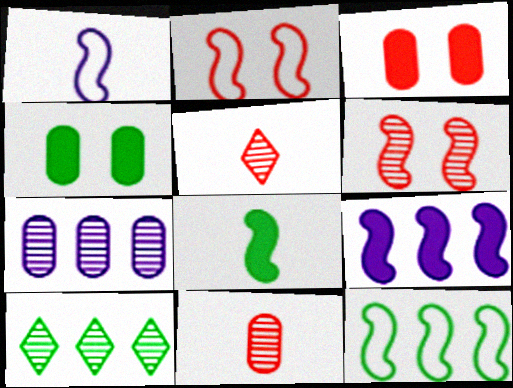[[1, 2, 12], 
[1, 3, 10]]